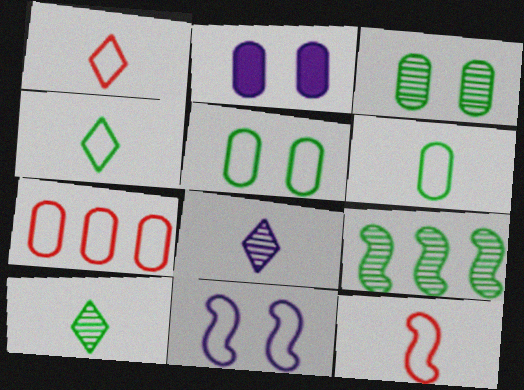[[1, 2, 9], 
[3, 9, 10], 
[4, 7, 11]]